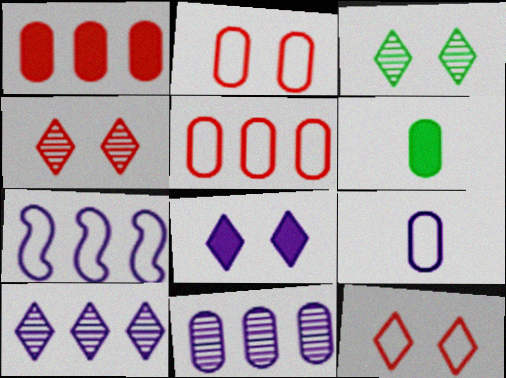[[2, 6, 11], 
[3, 8, 12], 
[4, 6, 7]]